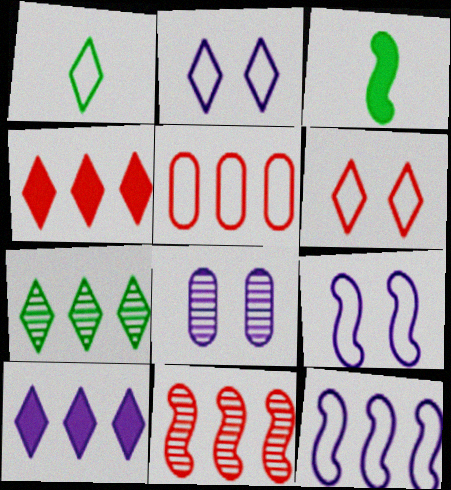[[1, 5, 9], 
[3, 9, 11], 
[4, 5, 11]]